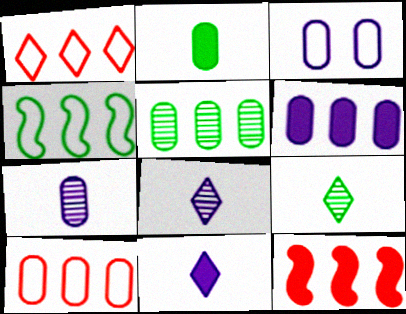[[3, 6, 7], 
[3, 9, 12], 
[5, 6, 10]]